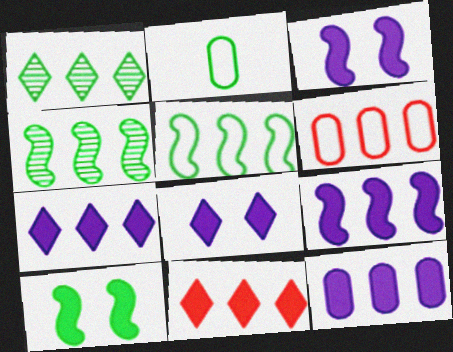[[1, 2, 10], 
[1, 6, 9], 
[4, 6, 7], 
[7, 9, 12]]